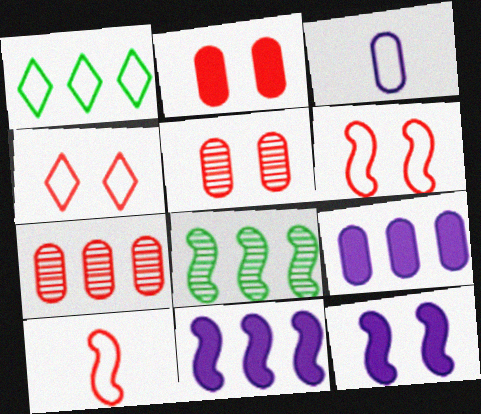[[1, 3, 6], 
[1, 7, 11], 
[8, 10, 12]]